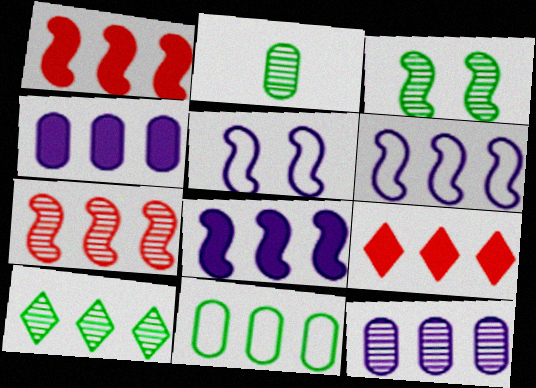[[2, 3, 10], 
[2, 5, 9], 
[7, 10, 12]]